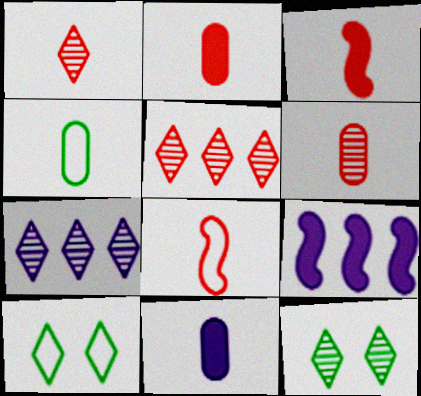[[1, 2, 8], 
[1, 7, 12], 
[4, 6, 11], 
[6, 9, 10]]